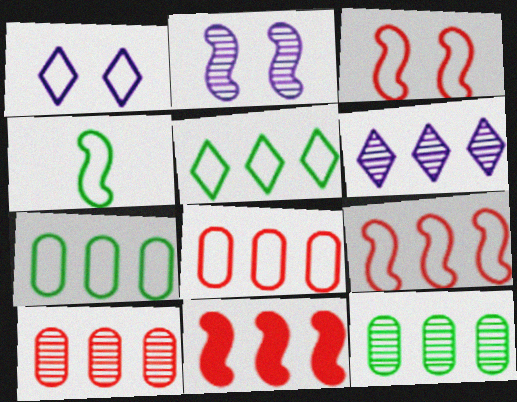[[1, 4, 8], 
[2, 4, 11], 
[6, 7, 11]]